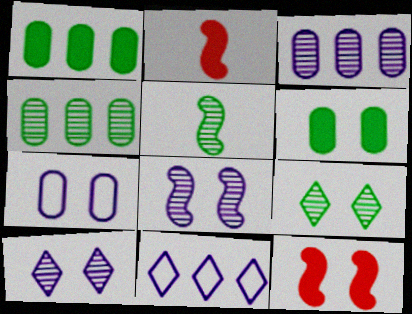[[4, 5, 9], 
[7, 9, 12]]